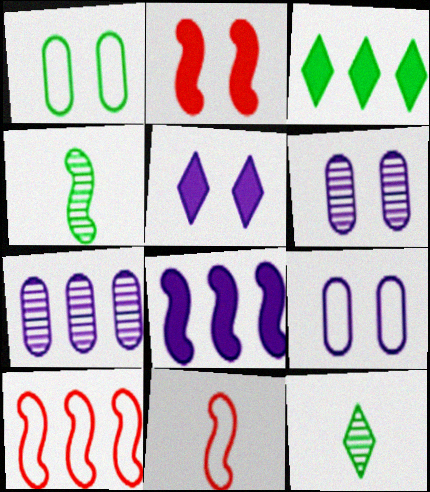[[1, 3, 4], 
[3, 6, 11], 
[3, 7, 10]]